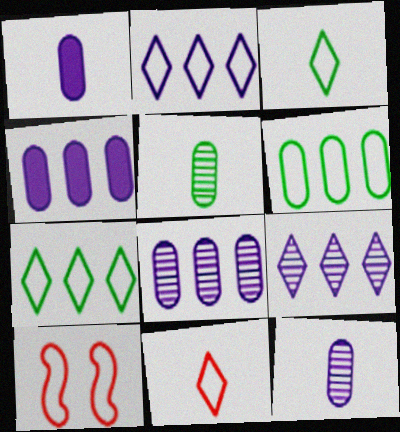[]